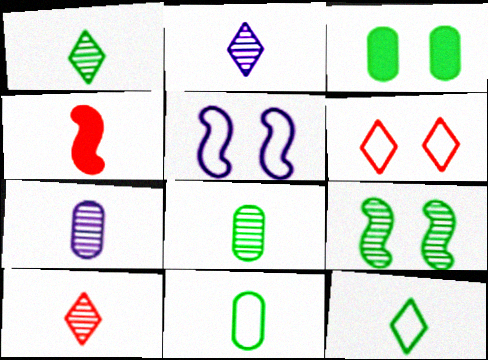[[1, 2, 10], 
[2, 4, 11], 
[4, 7, 12]]